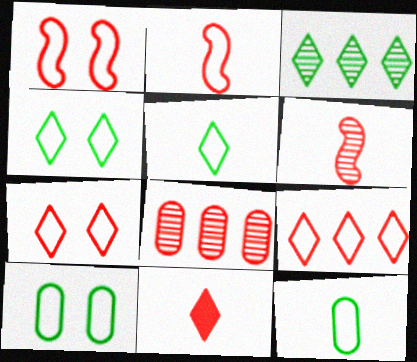[[1, 8, 11]]